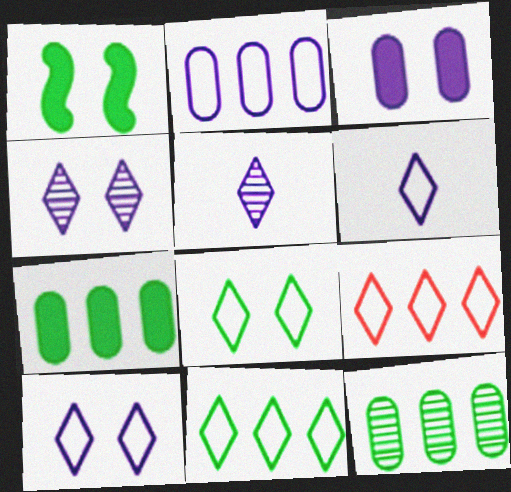[[6, 8, 9]]